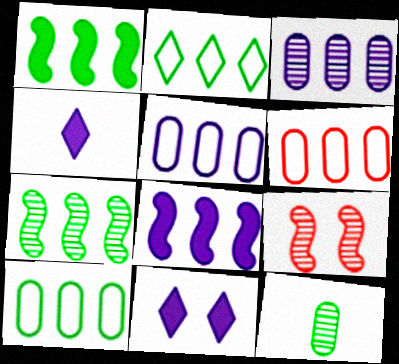[[4, 9, 10], 
[5, 6, 10]]